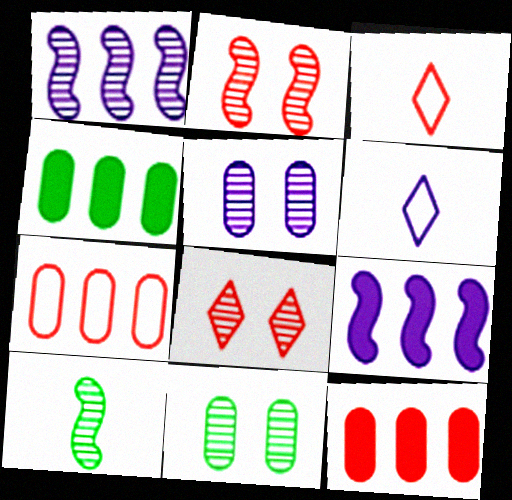[[1, 2, 10], 
[2, 3, 12], 
[2, 4, 6], 
[3, 9, 11], 
[5, 6, 9]]